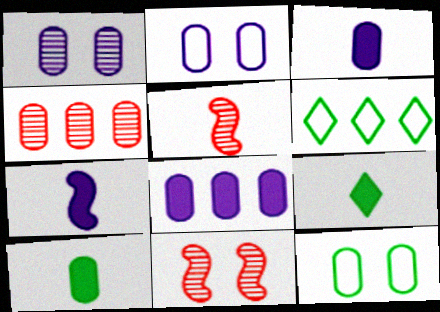[[2, 4, 10], 
[3, 4, 12], 
[3, 6, 11]]